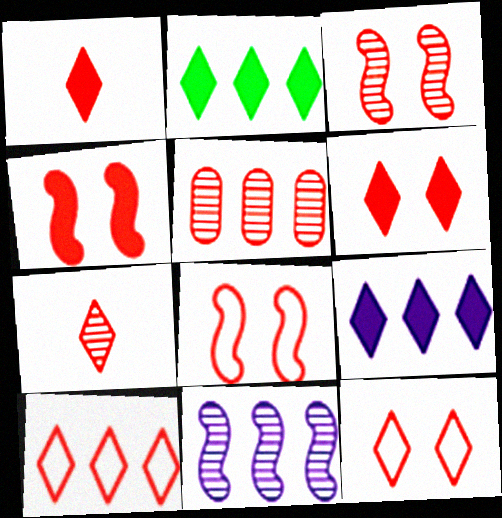[[1, 5, 8], 
[3, 4, 8], 
[3, 5, 7], 
[6, 7, 10]]